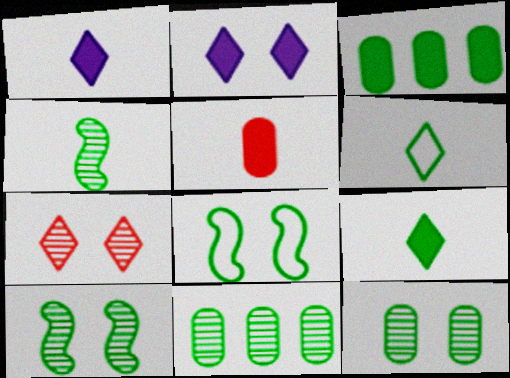[[3, 6, 10], 
[8, 9, 11]]